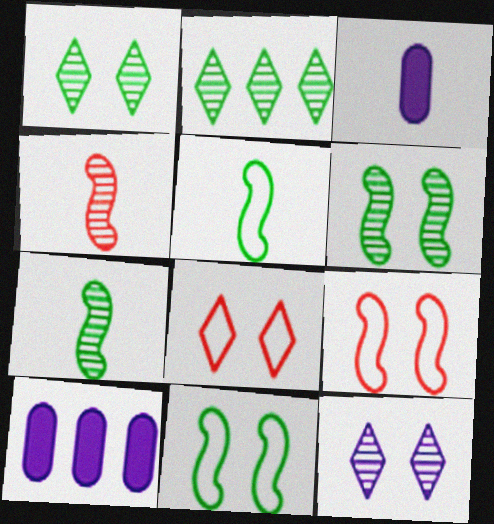[[2, 3, 9], 
[7, 8, 10]]